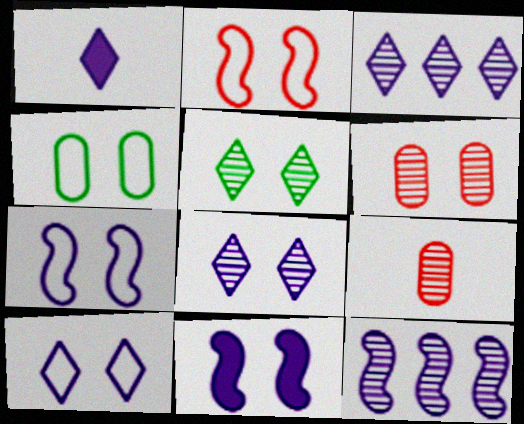[[1, 3, 10], 
[2, 4, 10], 
[5, 9, 12]]